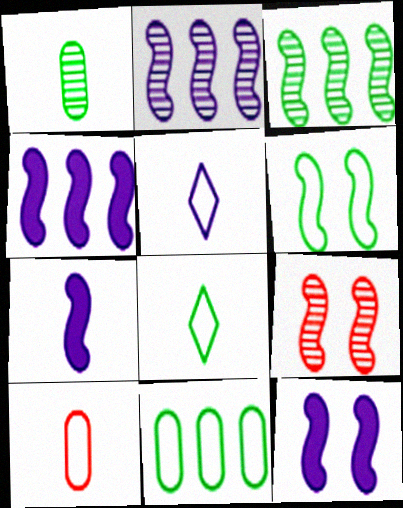[[4, 7, 12], 
[6, 8, 11], 
[6, 9, 12]]